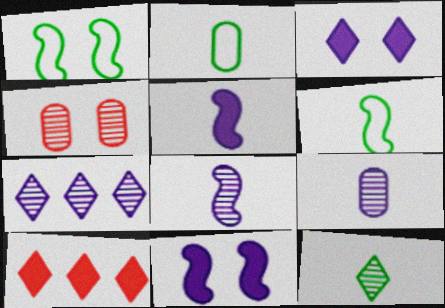[[1, 3, 4], 
[1, 9, 10]]